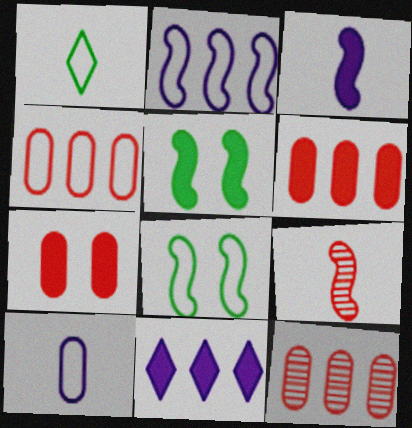[[2, 5, 9], 
[4, 6, 12]]